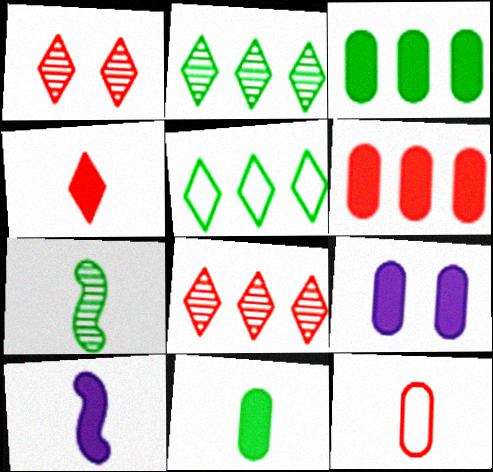[[4, 10, 11], 
[6, 9, 11]]